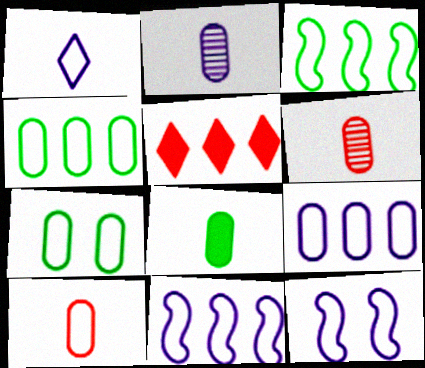[[1, 9, 12], 
[2, 8, 10], 
[7, 9, 10]]